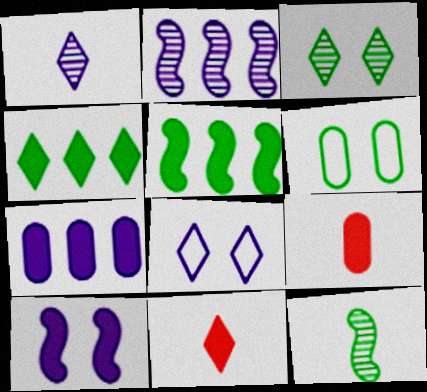[[2, 6, 11], 
[4, 6, 12], 
[4, 9, 10]]